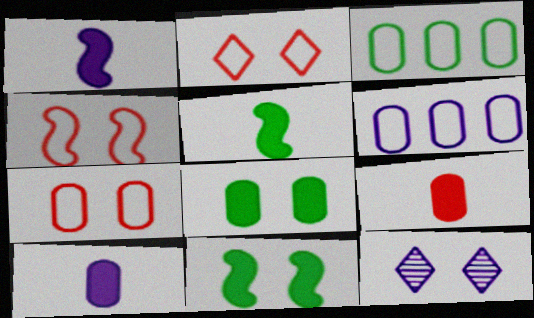[[1, 6, 12], 
[2, 4, 7], 
[4, 8, 12], 
[7, 11, 12]]